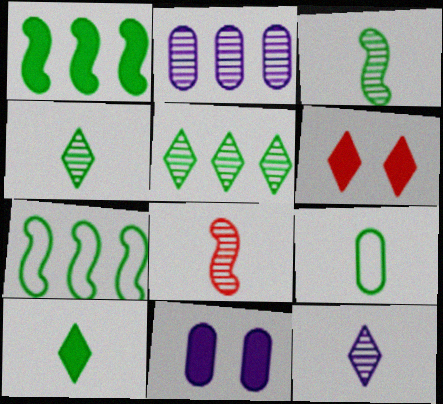[[3, 9, 10]]